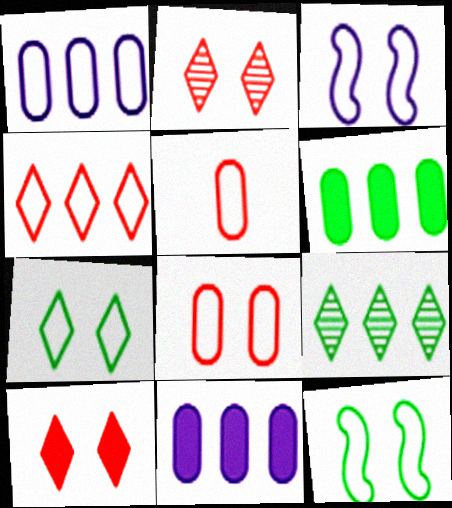[[3, 7, 8]]